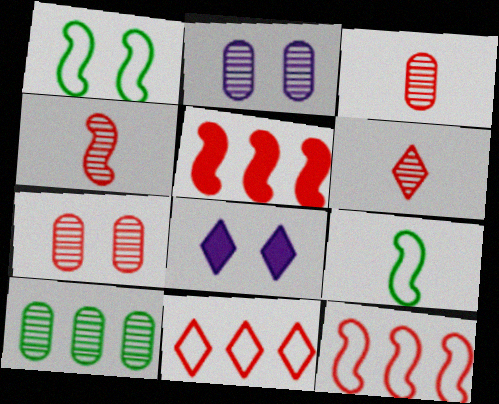[[1, 7, 8], 
[2, 3, 10], 
[3, 4, 6]]